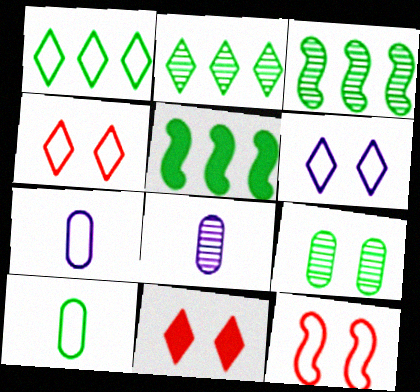[[1, 7, 12], 
[3, 7, 11], 
[4, 5, 8]]